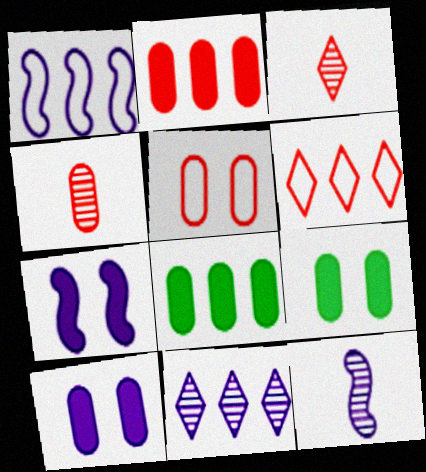[[1, 3, 9], 
[1, 7, 12], 
[2, 4, 5], 
[6, 9, 12]]